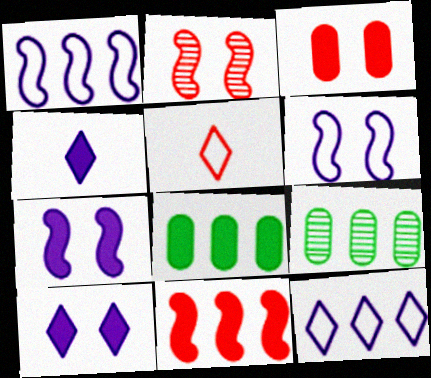[[5, 7, 9], 
[9, 11, 12]]